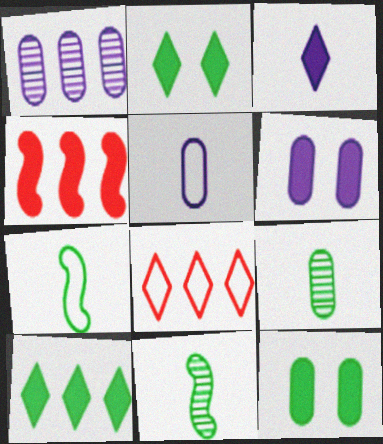[[1, 5, 6], 
[3, 4, 12], 
[6, 8, 11]]